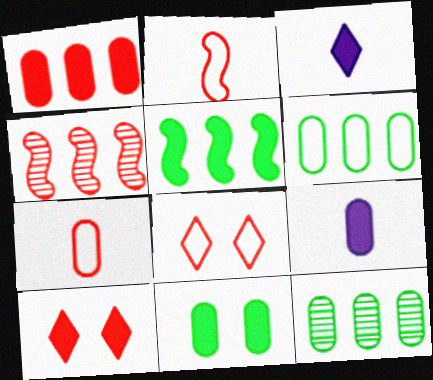[[1, 9, 11], 
[4, 7, 10], 
[5, 9, 10]]